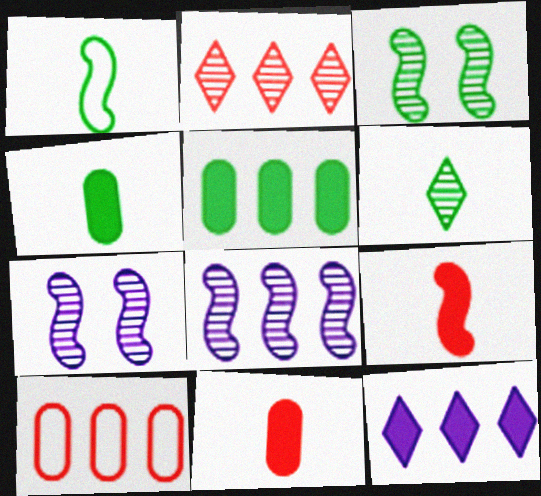[[1, 4, 6]]